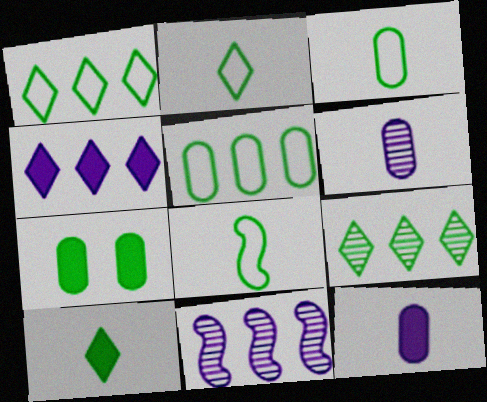[[2, 3, 8], 
[7, 8, 9]]